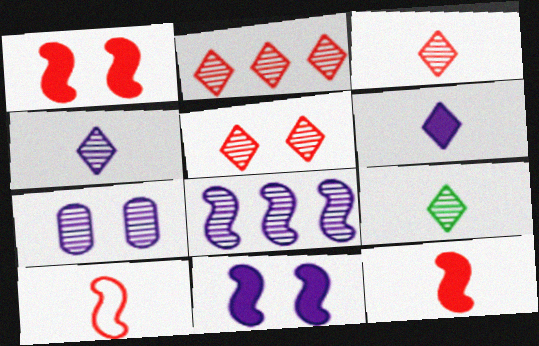[[2, 3, 5], 
[3, 4, 9], 
[4, 7, 8]]